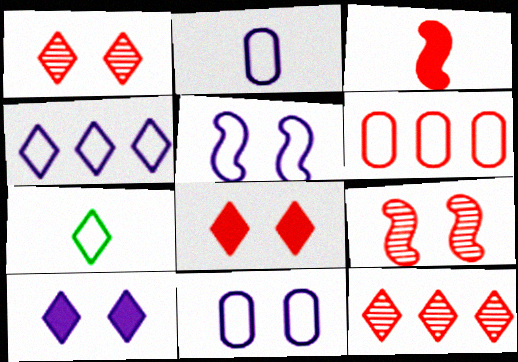[[1, 3, 6], 
[2, 4, 5], 
[5, 6, 7], 
[7, 10, 12]]